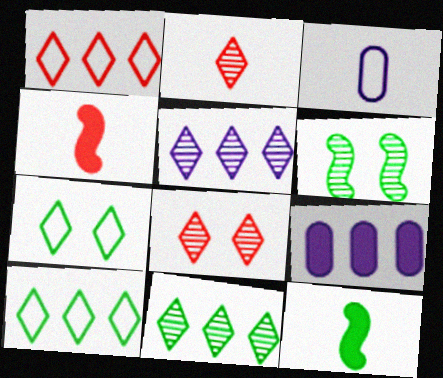[[2, 3, 12]]